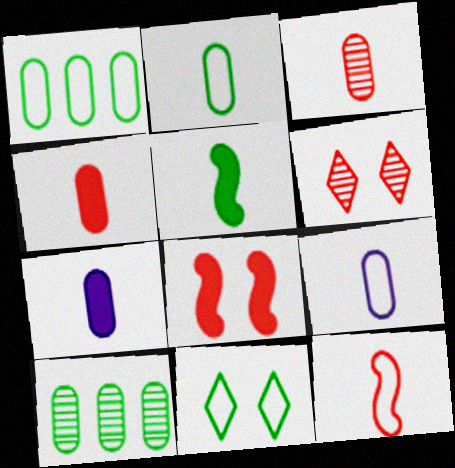[[2, 3, 7], 
[5, 10, 11]]